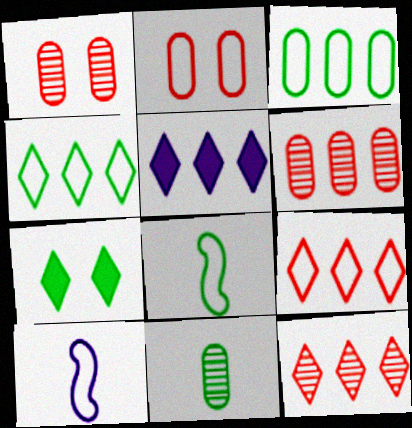[[1, 5, 8], 
[2, 4, 10], 
[4, 5, 12], 
[6, 7, 10]]